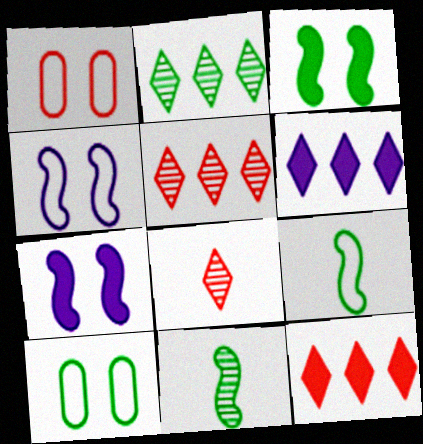[[1, 6, 11]]